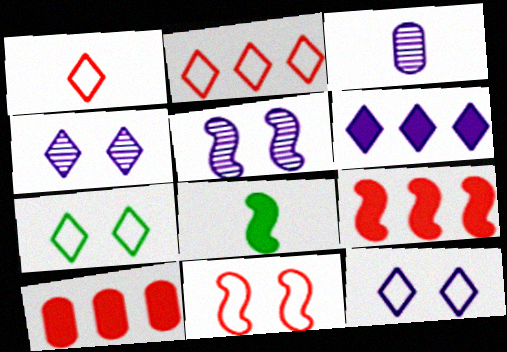[[1, 3, 8], 
[3, 7, 9]]